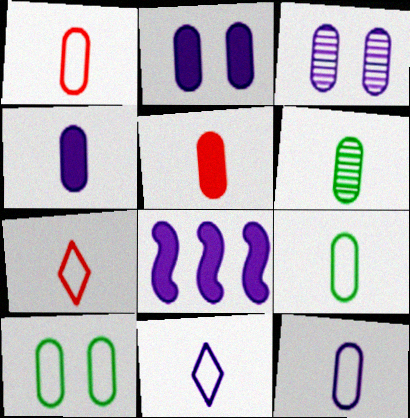[[1, 4, 6], 
[1, 9, 12], 
[3, 8, 11], 
[5, 6, 12]]